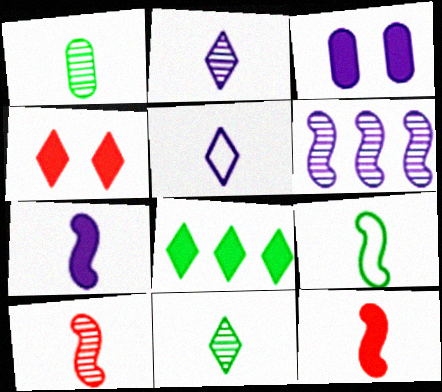[[1, 2, 10], 
[1, 5, 12], 
[3, 5, 6], 
[3, 8, 12], 
[7, 9, 10]]